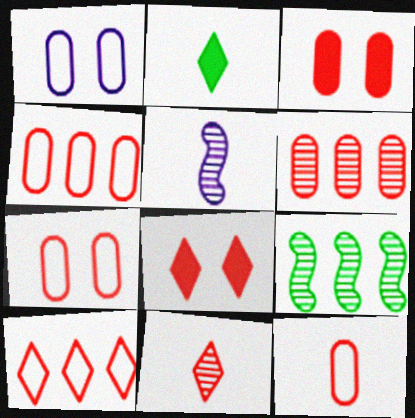[[2, 5, 12], 
[3, 6, 12], 
[4, 7, 12], 
[8, 10, 11]]